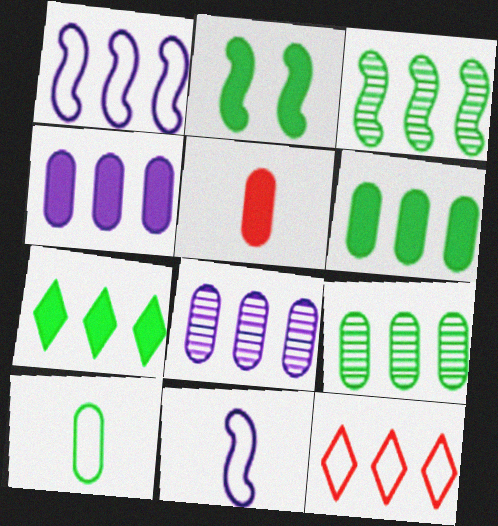[[3, 4, 12]]